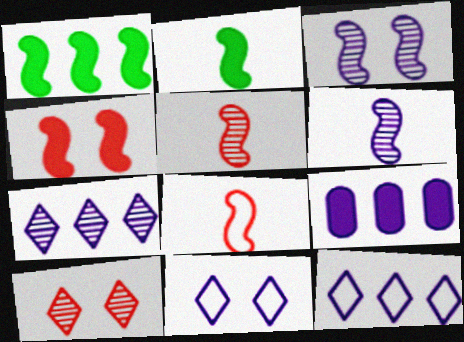[[1, 3, 8], 
[2, 6, 8], 
[6, 9, 11]]